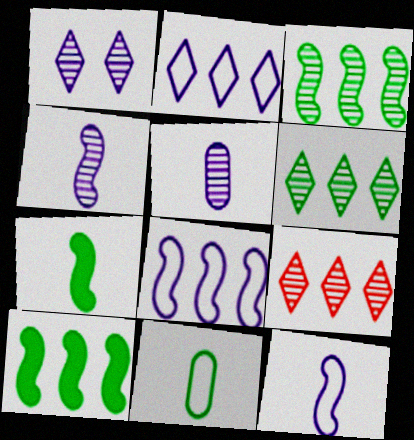[]